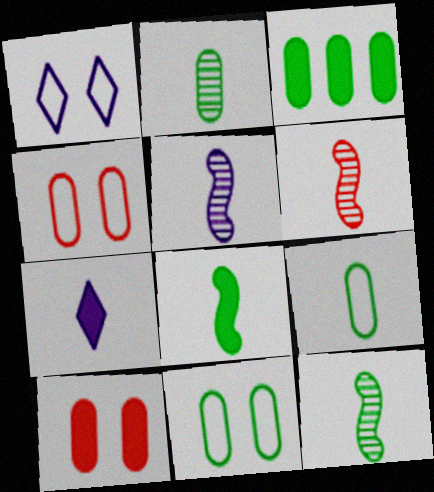[[1, 3, 6], 
[2, 3, 11], 
[5, 6, 12], 
[6, 7, 9]]